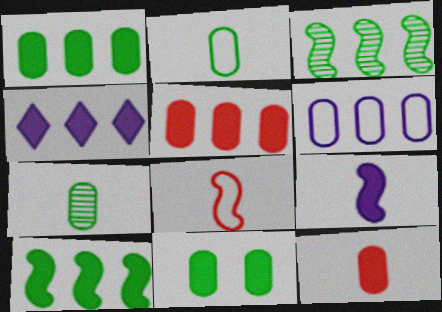[[4, 5, 10]]